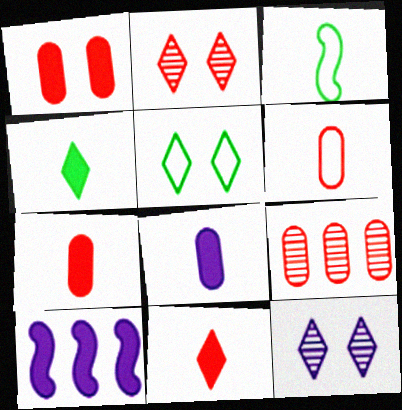[[1, 4, 10], 
[1, 6, 9]]